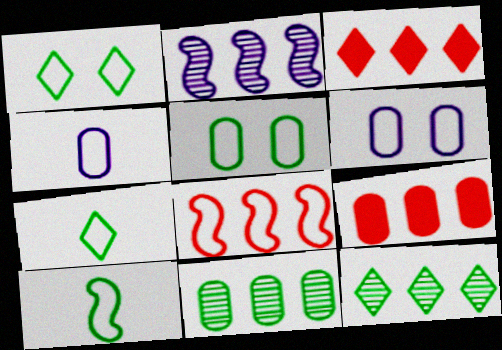[[1, 4, 8], 
[6, 7, 8]]